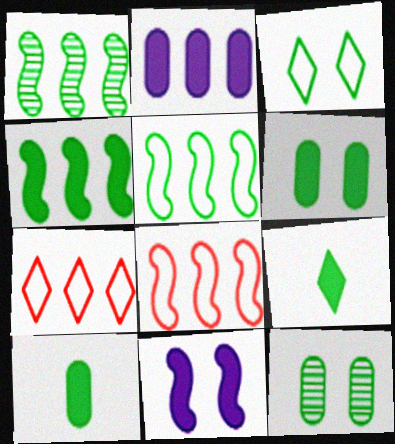[[1, 2, 7], 
[1, 3, 10], 
[1, 4, 5], 
[4, 6, 9], 
[5, 9, 12]]